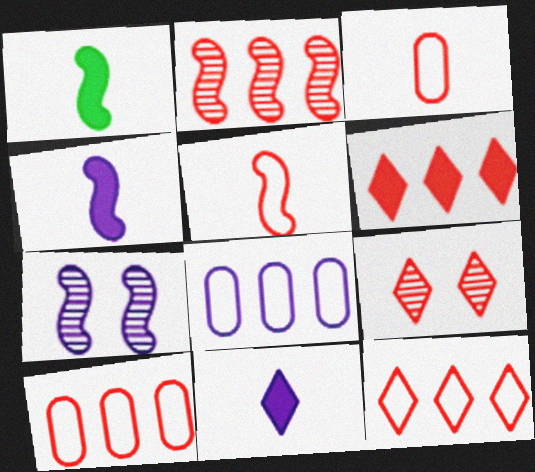[[1, 8, 9], 
[2, 6, 10], 
[7, 8, 11]]